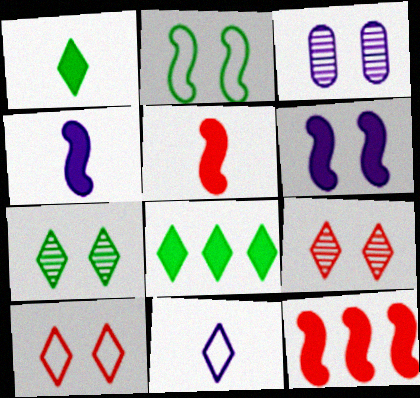[[8, 9, 11]]